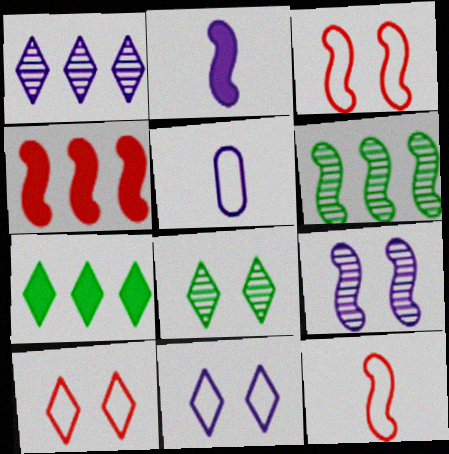[[2, 3, 6], 
[4, 5, 8]]